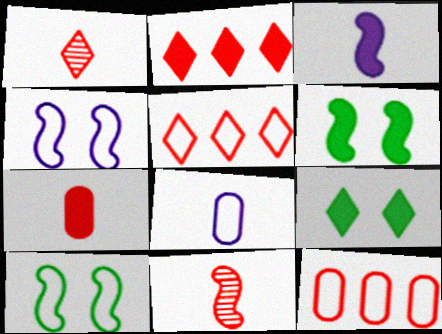[[5, 8, 10]]